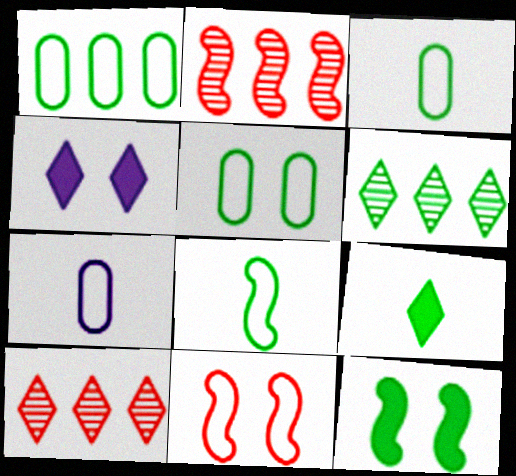[[1, 3, 5], 
[2, 3, 4], 
[3, 6, 12], 
[7, 10, 12]]